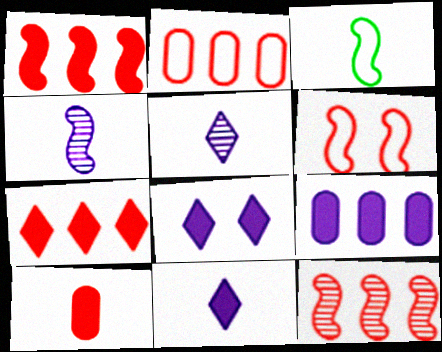[[2, 7, 12], 
[3, 5, 10]]